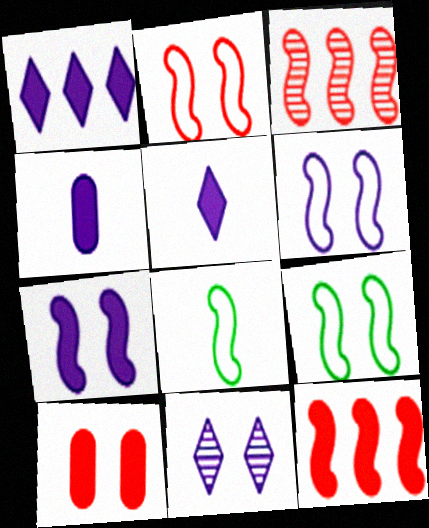[[1, 4, 7], 
[2, 6, 9], 
[3, 7, 8], 
[9, 10, 11]]